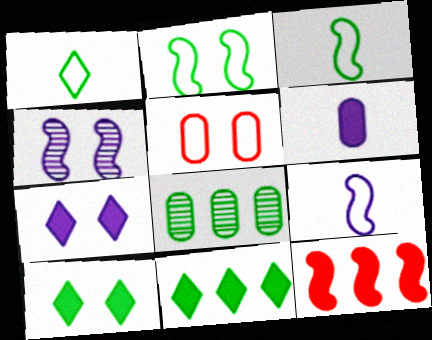[[3, 4, 12], 
[3, 8, 10], 
[4, 5, 10], 
[5, 6, 8], 
[6, 10, 12]]